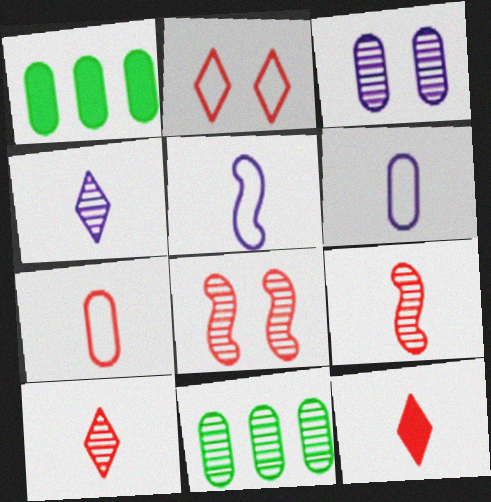[[1, 3, 7], 
[4, 8, 11], 
[7, 9, 12]]